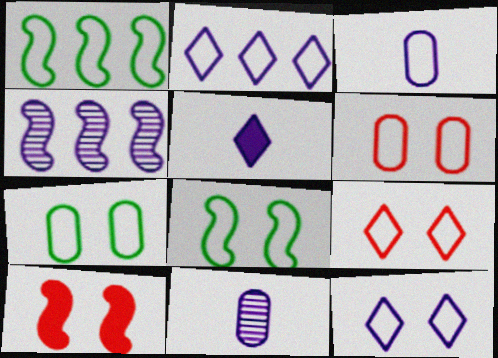[[1, 3, 9], 
[6, 8, 12]]